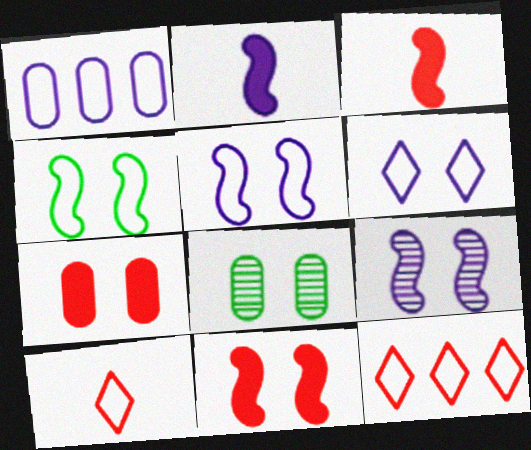[[1, 4, 10], 
[2, 8, 12], 
[4, 9, 11], 
[6, 8, 11]]